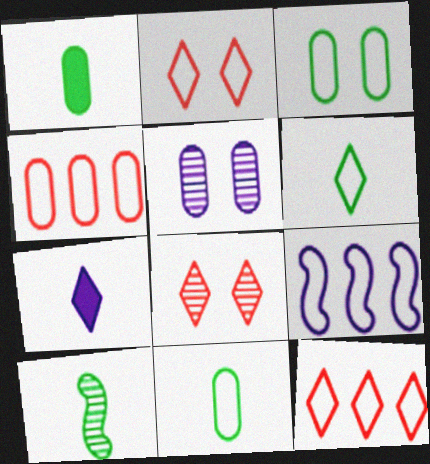[[1, 4, 5], 
[1, 6, 10], 
[1, 8, 9], 
[2, 9, 11], 
[5, 7, 9]]